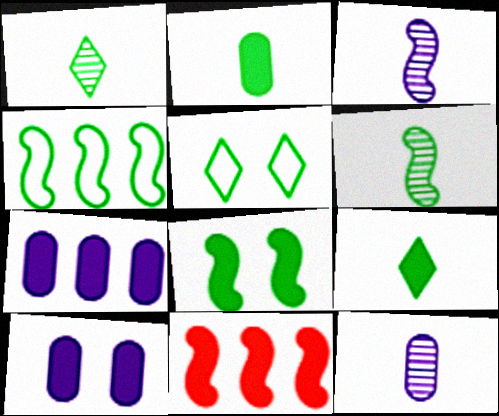[[4, 6, 8], 
[5, 11, 12], 
[9, 10, 11]]